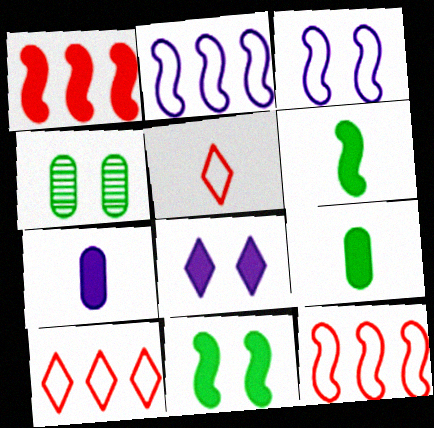[[1, 8, 9]]